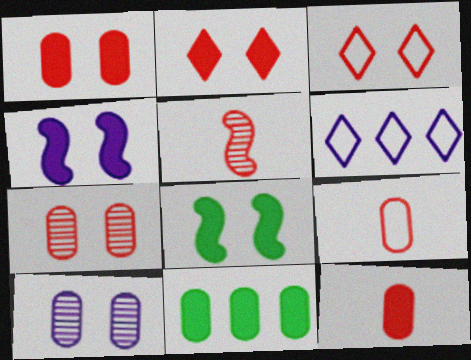[[3, 8, 10], 
[9, 10, 11]]